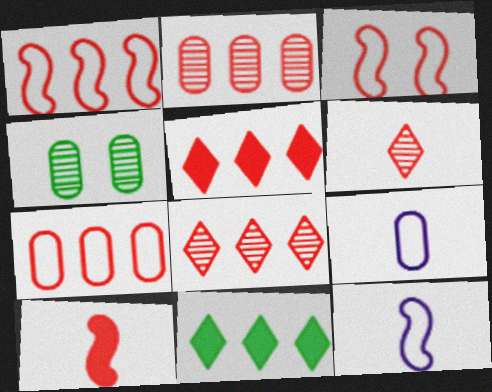[[1, 2, 5], 
[4, 5, 12]]